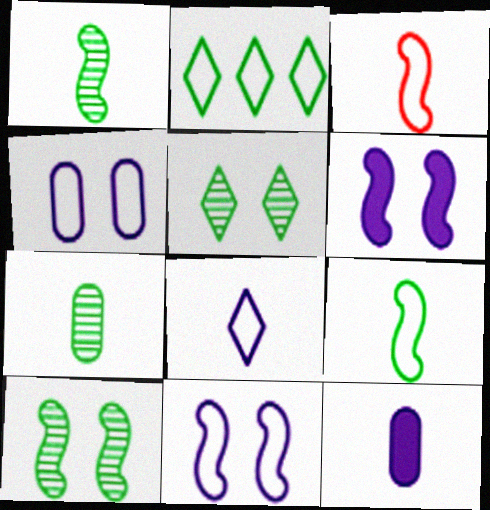[[2, 3, 4]]